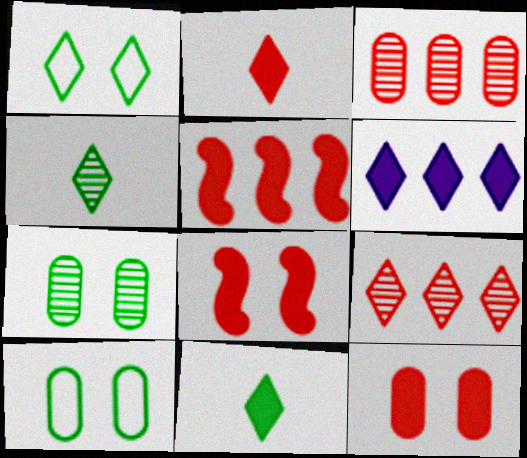[[2, 5, 12]]